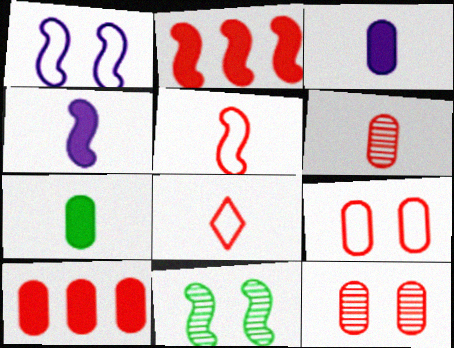[[2, 8, 12], 
[6, 9, 10]]